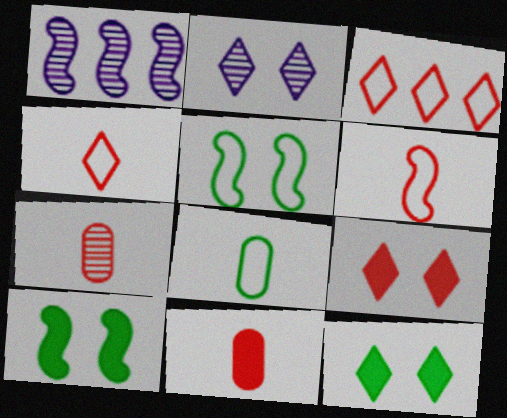[[1, 6, 10], 
[1, 8, 9]]